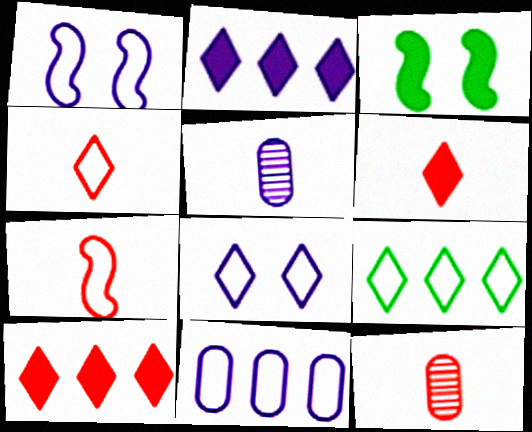[[1, 2, 5], 
[4, 8, 9], 
[6, 7, 12]]